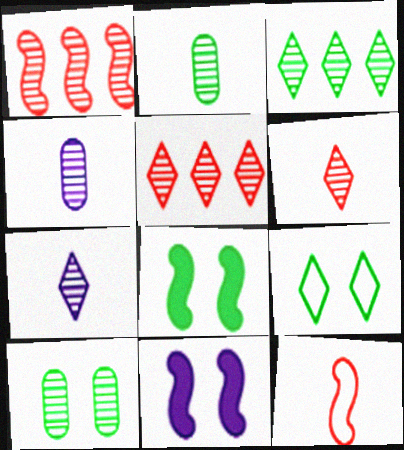[[1, 7, 10], 
[8, 9, 10]]